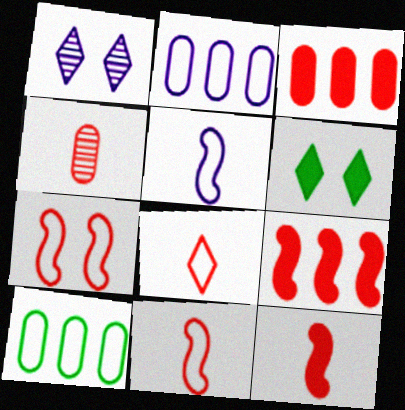[[1, 10, 12], 
[4, 8, 12]]